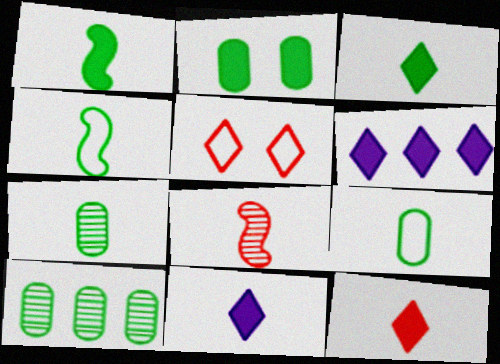[[2, 9, 10], 
[3, 4, 7], 
[3, 11, 12], 
[8, 9, 11]]